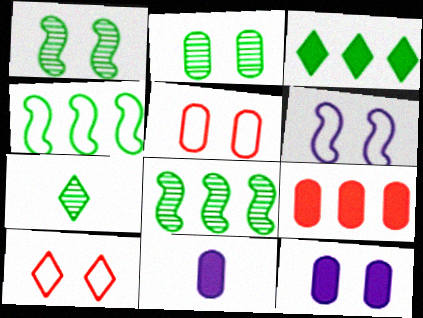[[1, 10, 12], 
[2, 5, 12], 
[2, 7, 8], 
[6, 7, 9], 
[8, 10, 11]]